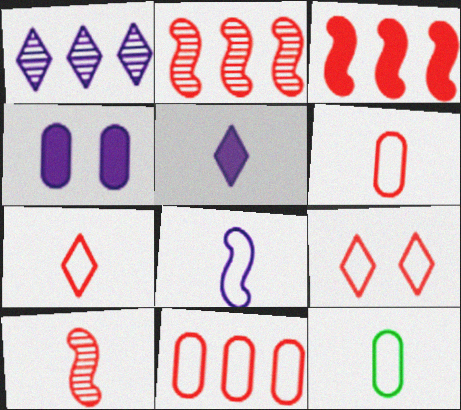[[1, 4, 8], 
[5, 10, 12], 
[7, 8, 12]]